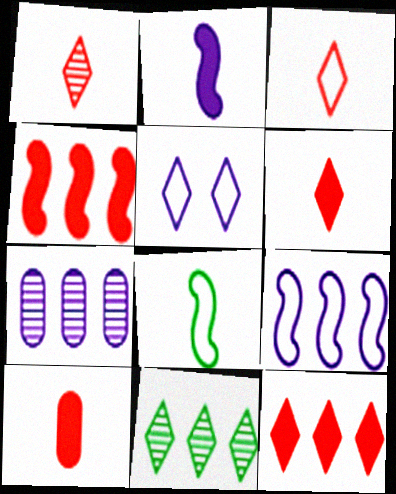[[1, 3, 6], 
[2, 5, 7], 
[5, 6, 11]]